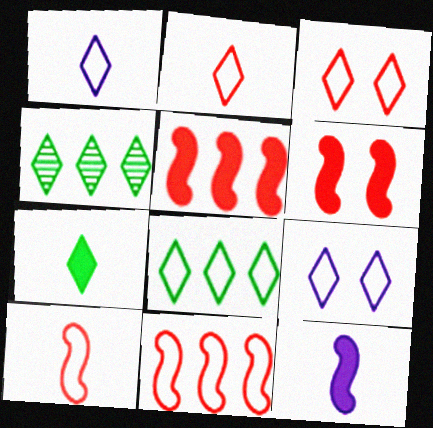[[1, 3, 8], 
[2, 8, 9]]